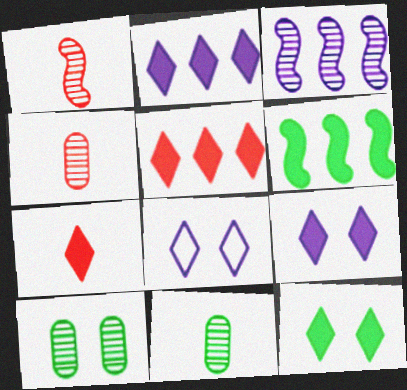[[2, 7, 12], 
[4, 6, 8]]